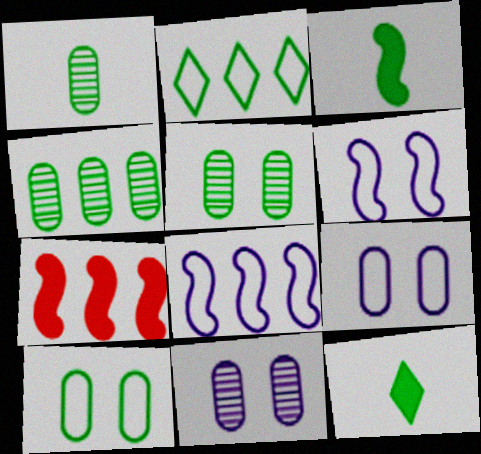[[1, 4, 5], 
[2, 3, 5]]